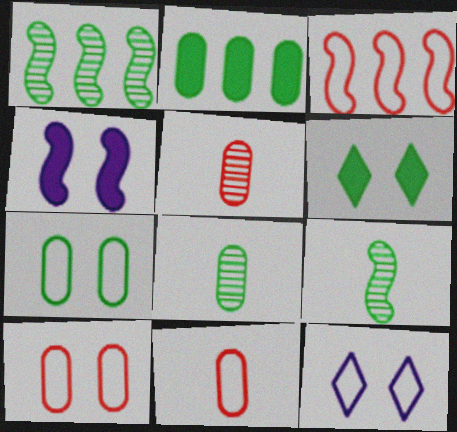[[2, 7, 8], 
[3, 4, 9]]